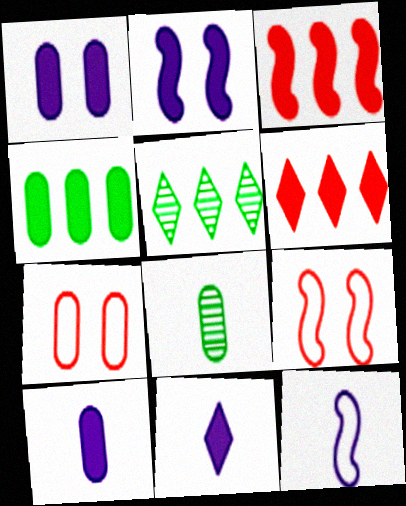[[5, 9, 10]]